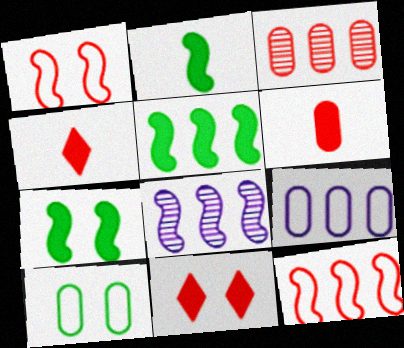[[1, 2, 8], 
[1, 3, 4], 
[2, 5, 7], 
[4, 8, 10], 
[5, 8, 12]]